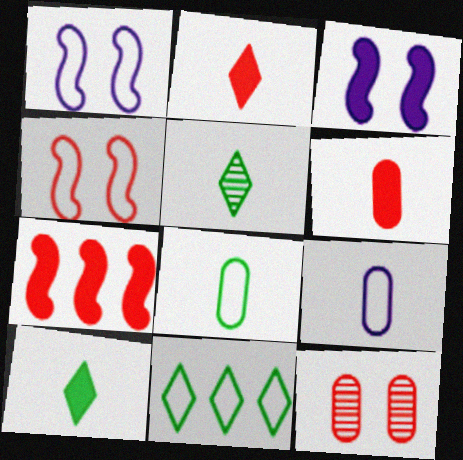[[4, 9, 11]]